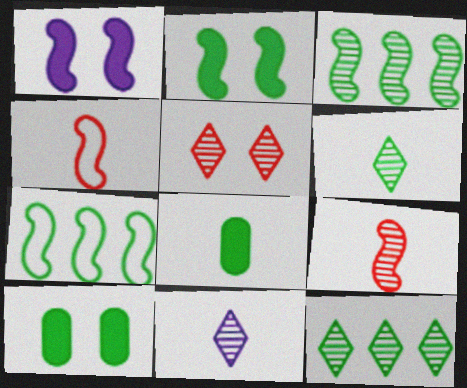[[1, 3, 4], 
[1, 7, 9], 
[4, 8, 11], 
[5, 11, 12], 
[6, 7, 10]]